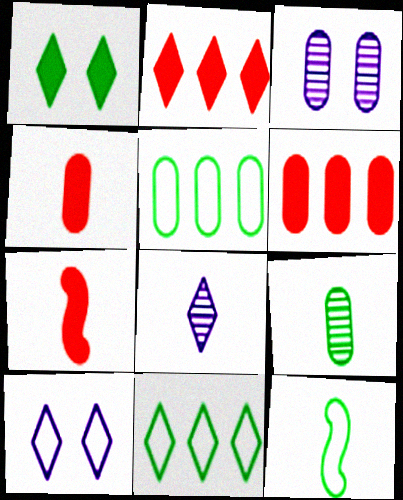[[2, 3, 12], 
[3, 4, 5], 
[3, 7, 11], 
[4, 8, 12]]